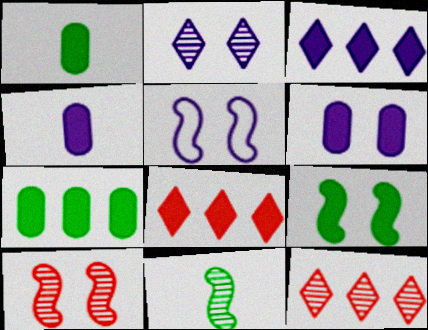[[1, 5, 12], 
[2, 5, 6], 
[4, 8, 9], 
[5, 9, 10]]